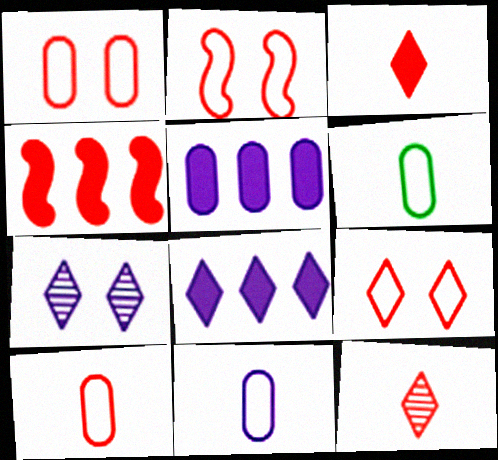[[1, 2, 9], 
[1, 4, 12], 
[4, 6, 7], 
[6, 10, 11]]